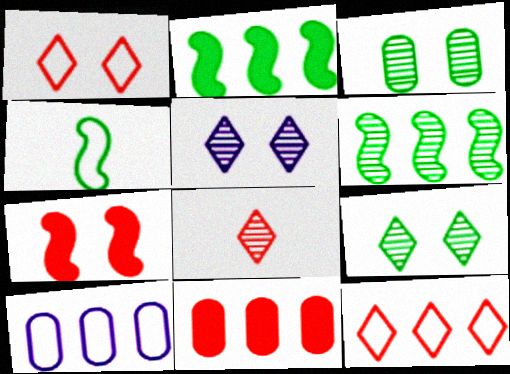[[1, 4, 10], 
[4, 5, 11]]